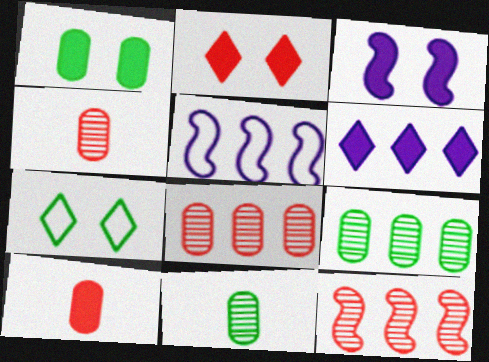[[1, 2, 3], 
[2, 5, 11]]